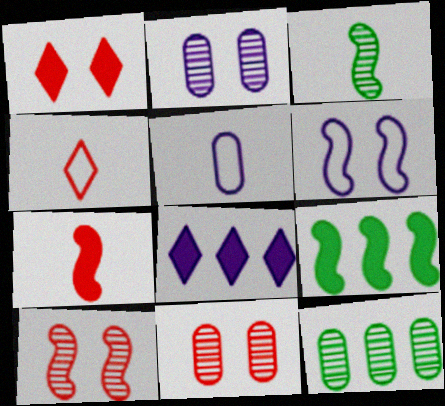[[2, 4, 9]]